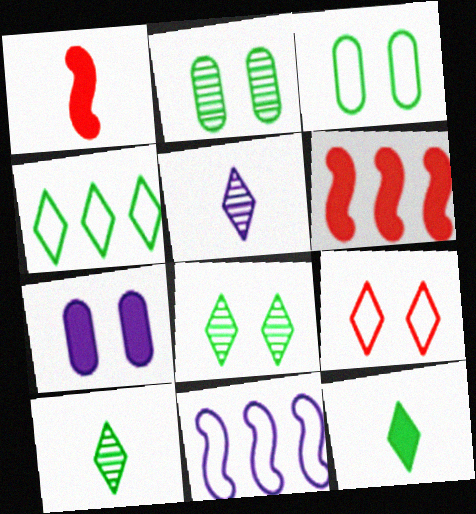[[3, 5, 6], 
[4, 8, 12], 
[5, 7, 11], 
[6, 7, 12]]